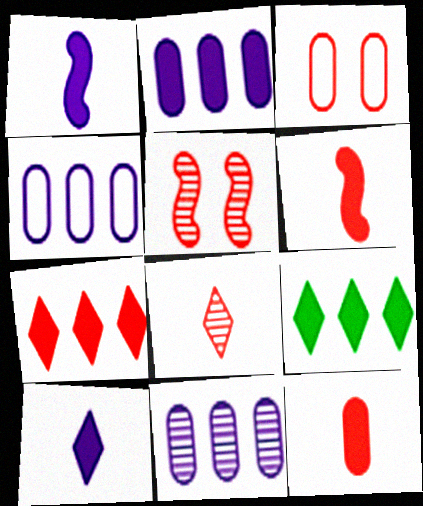[[2, 4, 11]]